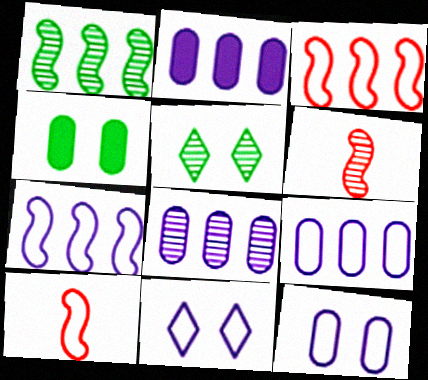[[2, 5, 10], 
[2, 8, 9], 
[5, 6, 8]]